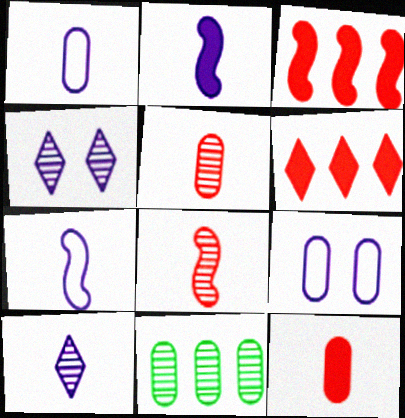[[1, 2, 10], 
[4, 8, 11], 
[9, 11, 12]]